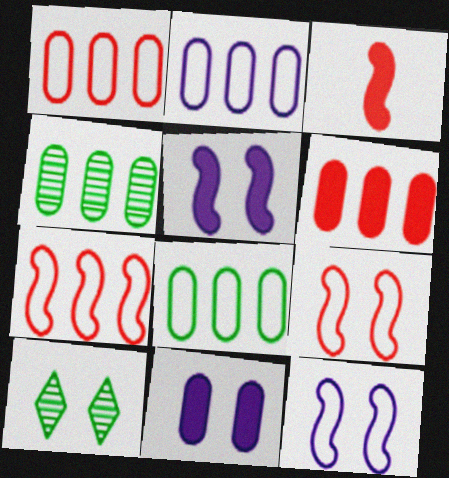[[1, 2, 8], 
[2, 3, 10], 
[2, 4, 6], 
[9, 10, 11]]